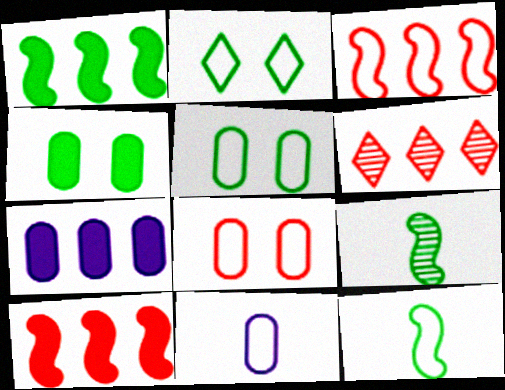[[2, 3, 11]]